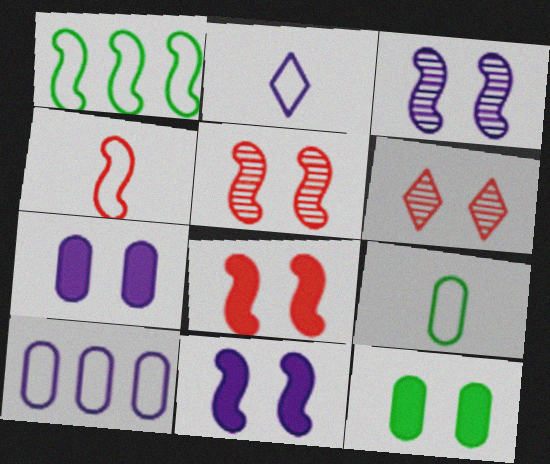[[2, 4, 9]]